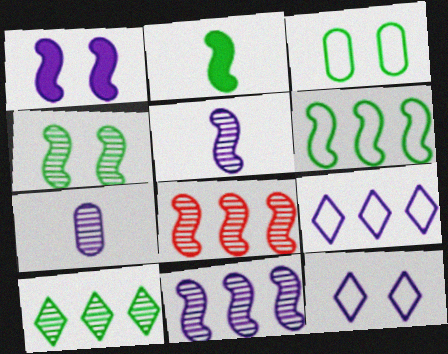[[1, 7, 9], 
[2, 3, 10], 
[2, 4, 6], 
[4, 5, 8]]